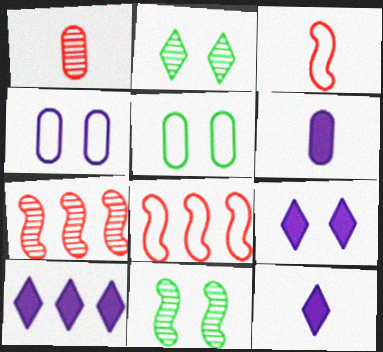[[2, 6, 8], 
[5, 7, 12], 
[9, 10, 12]]